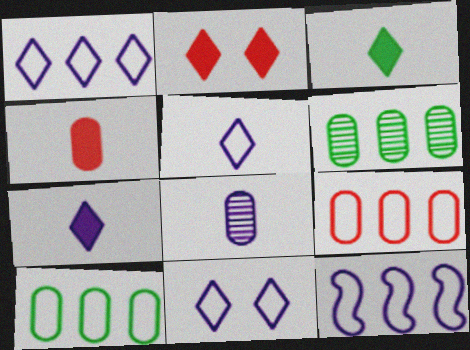[[1, 5, 11]]